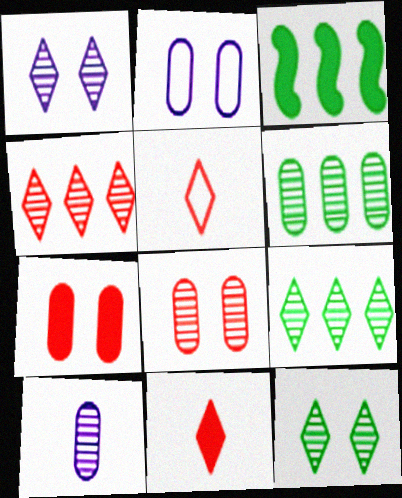[[6, 8, 10]]